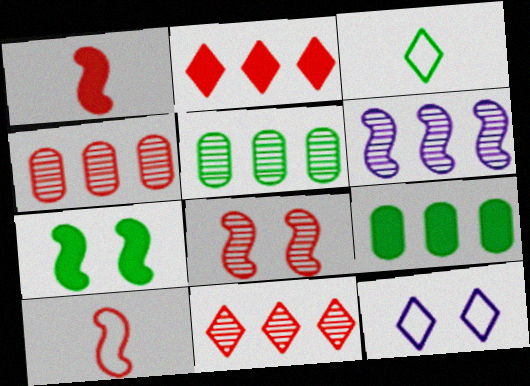[[1, 5, 12], 
[3, 5, 7], 
[5, 6, 11], 
[6, 7, 10]]